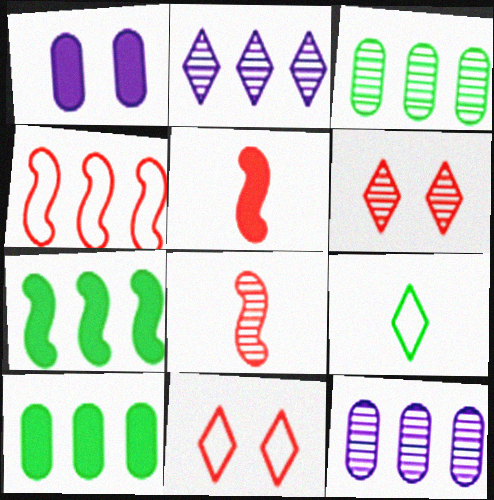[[2, 4, 10]]